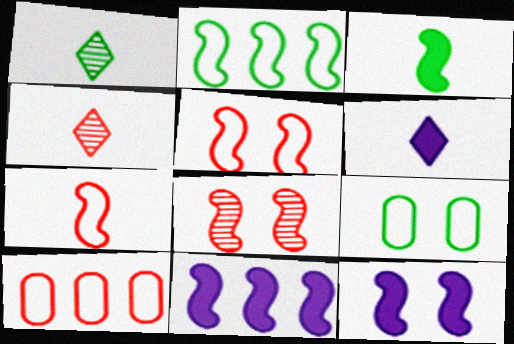[[1, 10, 12], 
[4, 9, 11]]